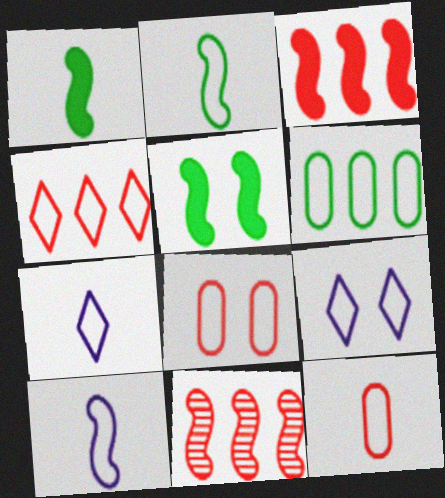[[2, 7, 12], 
[5, 10, 11]]